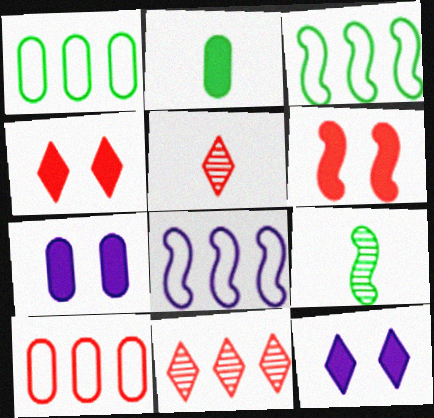[[3, 5, 7], 
[5, 6, 10], 
[6, 8, 9], 
[9, 10, 12]]